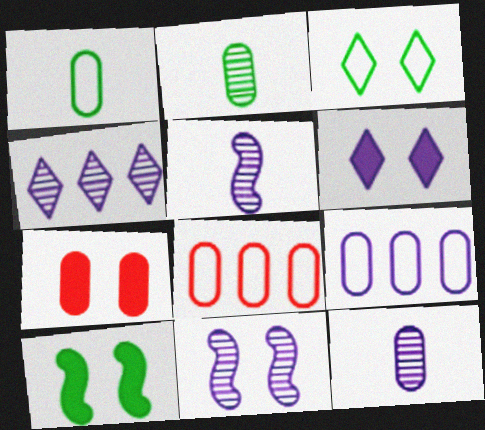[[2, 7, 9], 
[3, 7, 11], 
[4, 11, 12], 
[5, 6, 9], 
[6, 7, 10]]